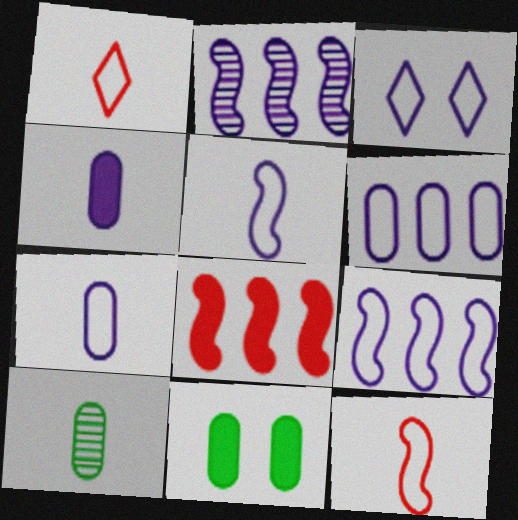[[1, 2, 11], 
[2, 3, 4], 
[3, 5, 6], 
[3, 7, 9], 
[3, 8, 10]]